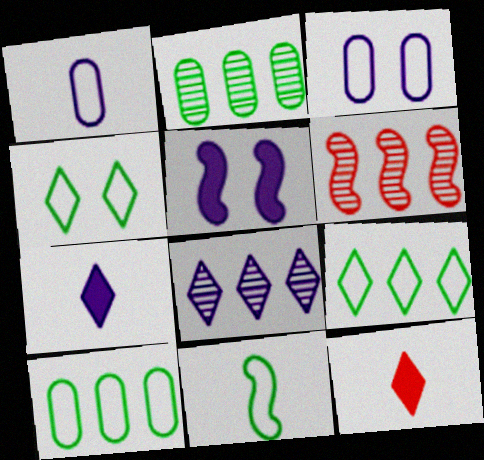[[1, 5, 8], 
[2, 6, 8], 
[4, 8, 12], 
[4, 10, 11], 
[5, 6, 11]]